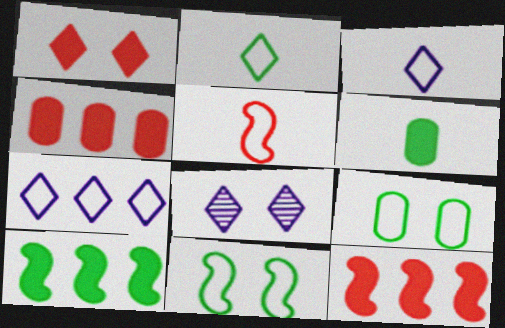[[5, 7, 9]]